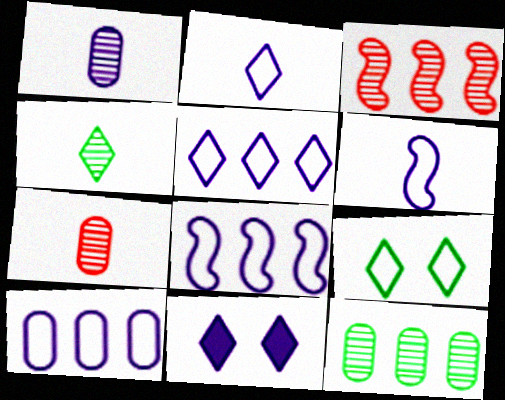[[1, 8, 11], 
[5, 8, 10]]